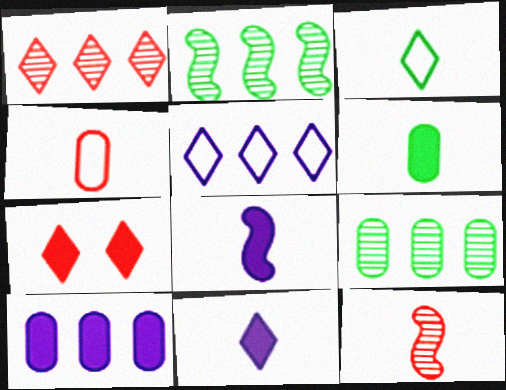[]